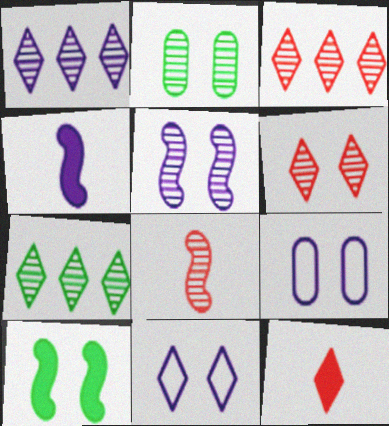[[1, 2, 8], 
[1, 3, 7], 
[1, 4, 9], 
[2, 5, 6], 
[6, 9, 10], 
[7, 11, 12]]